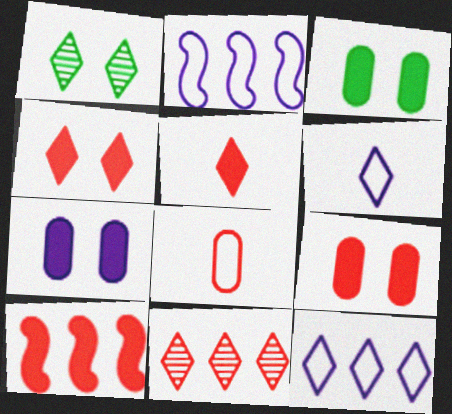[[1, 5, 12], 
[3, 7, 9], 
[5, 9, 10]]